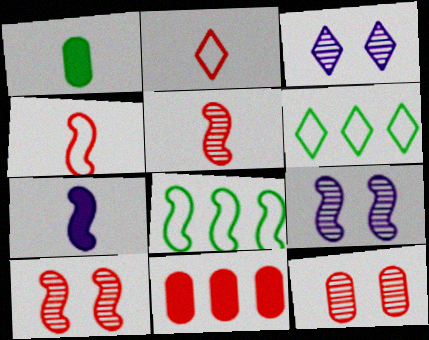[[2, 10, 11], 
[6, 7, 12], 
[7, 8, 10]]